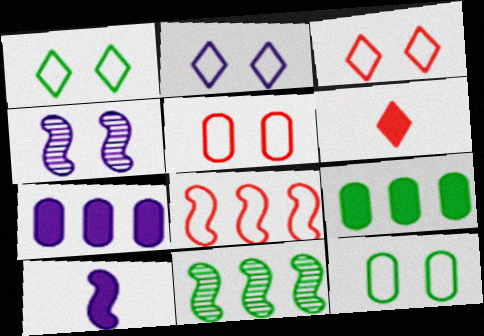[[1, 2, 3]]